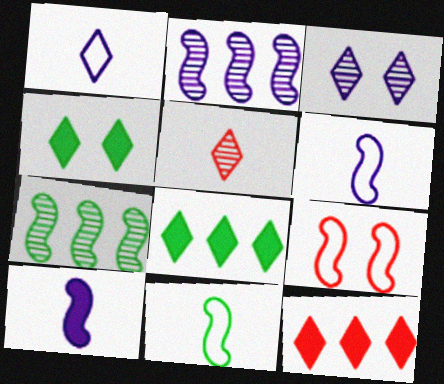[[7, 9, 10]]